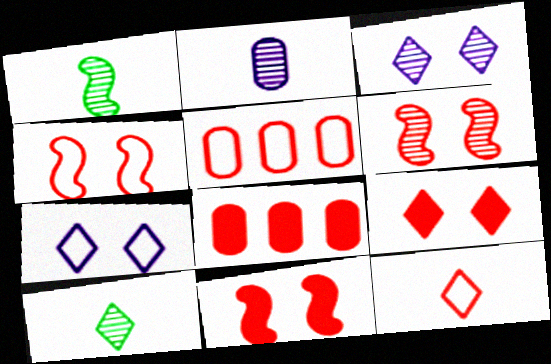[[1, 7, 8], 
[4, 5, 12], 
[4, 6, 11], 
[6, 8, 12]]